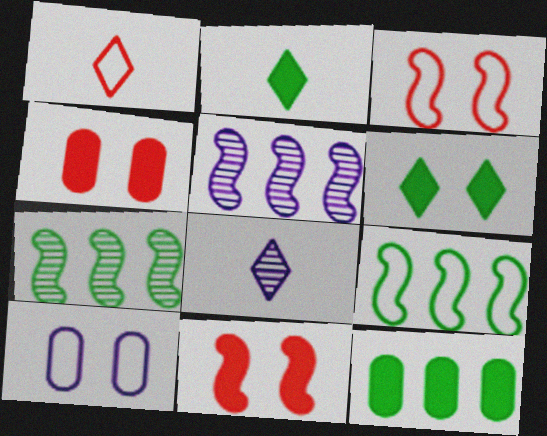[[1, 2, 8], 
[1, 9, 10], 
[3, 8, 12], 
[4, 8, 9]]